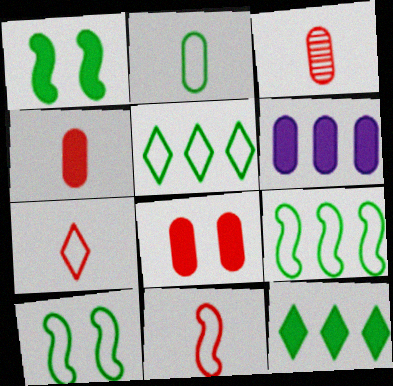[[2, 5, 10]]